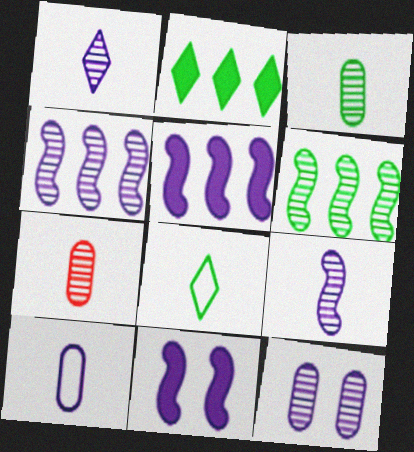[[1, 4, 12]]